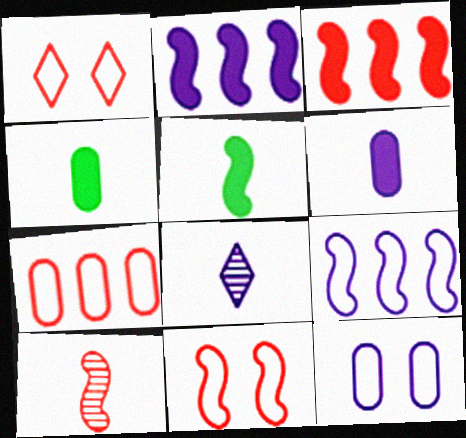[[2, 8, 12], 
[3, 10, 11]]